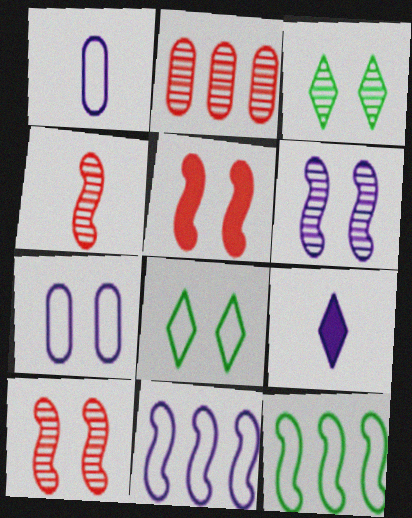[[3, 5, 7]]